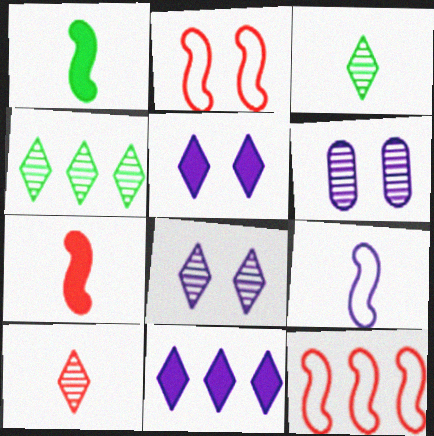[[4, 8, 10], 
[6, 9, 11]]